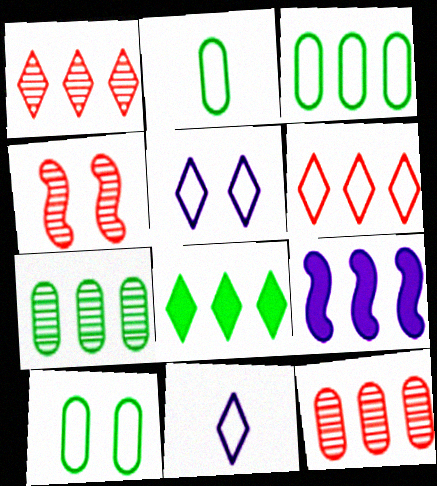[[1, 3, 9], 
[2, 3, 10], 
[6, 7, 9]]